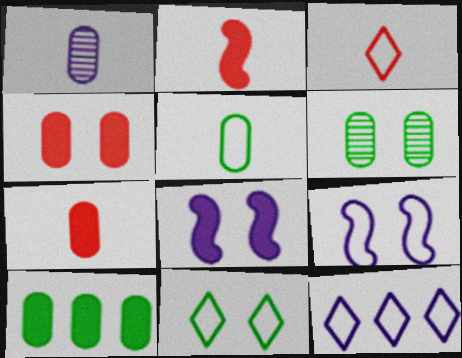[[1, 5, 7], 
[1, 8, 12], 
[2, 6, 12], 
[3, 11, 12], 
[5, 6, 10]]